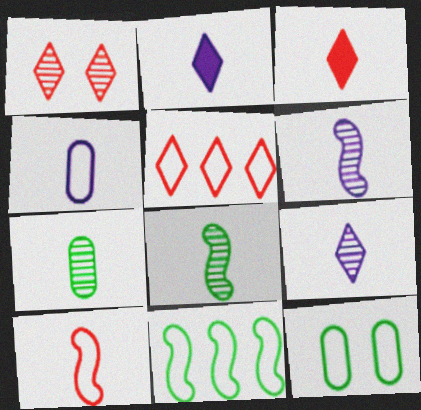[[1, 3, 5], 
[2, 4, 6], 
[2, 7, 10], 
[3, 4, 8]]